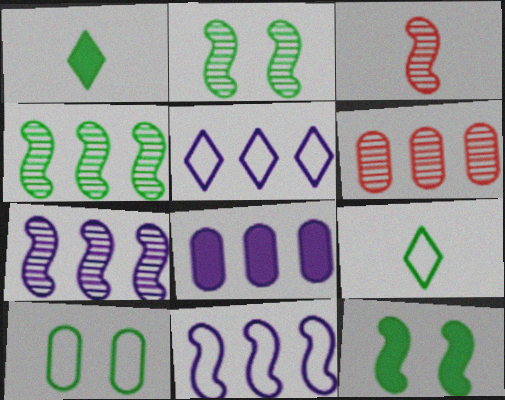[[1, 4, 10], 
[2, 3, 7], 
[3, 11, 12], 
[5, 7, 8]]